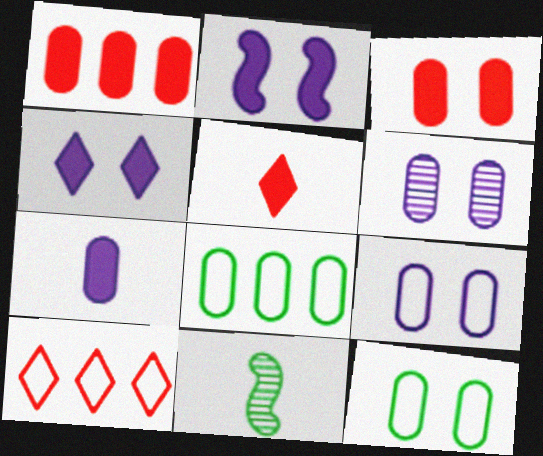[[3, 6, 12]]